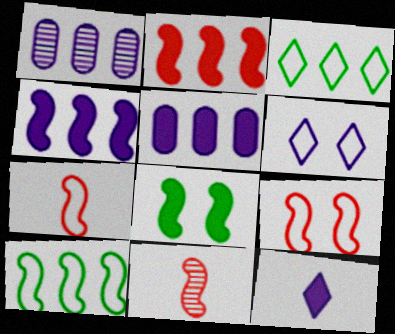[[1, 2, 3], 
[2, 9, 11]]